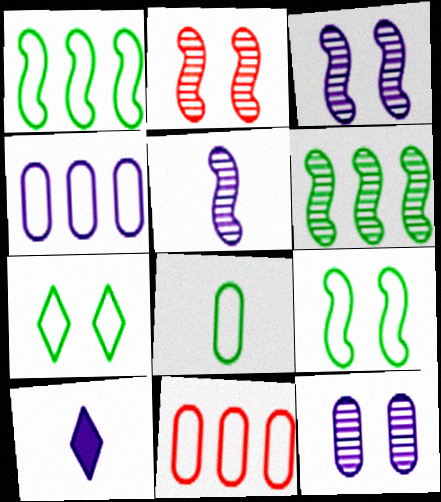[[1, 7, 8], 
[2, 5, 6], 
[3, 4, 10]]